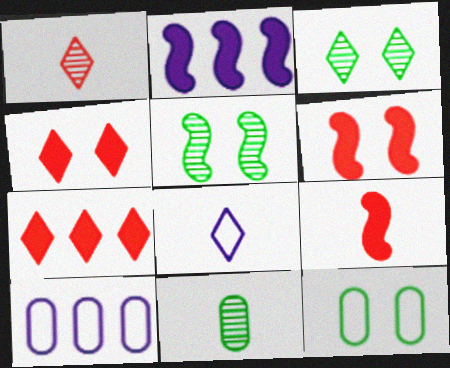[[1, 2, 12], 
[3, 7, 8], 
[3, 9, 10], 
[8, 9, 11]]